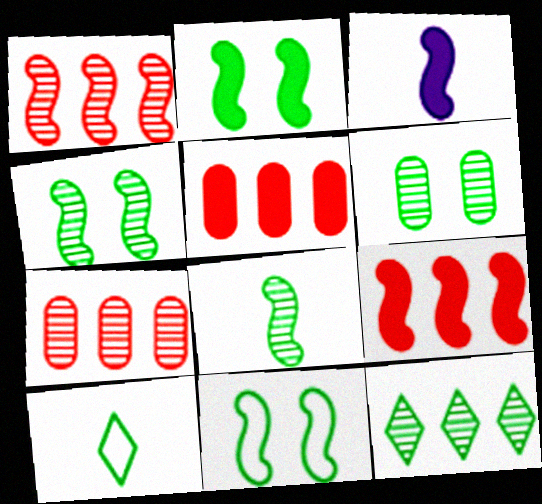[[1, 3, 11], 
[2, 3, 9], 
[2, 4, 11], 
[6, 8, 12]]